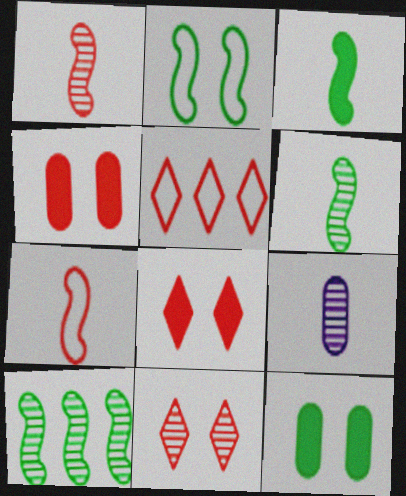[[1, 4, 5], 
[2, 3, 10], 
[9, 10, 11]]